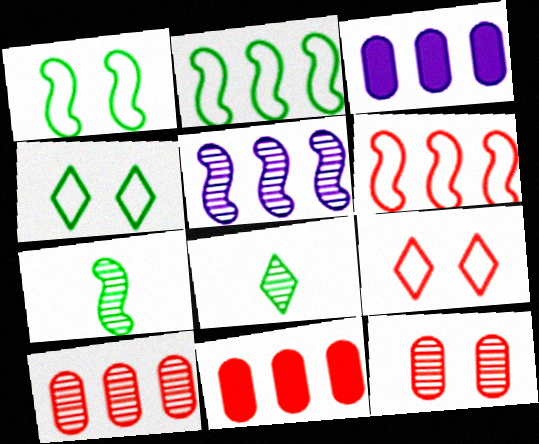[[3, 7, 9], 
[5, 8, 12]]